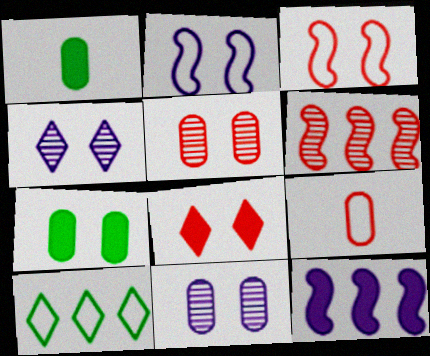[[1, 8, 12], 
[2, 9, 10], 
[3, 4, 7], 
[3, 5, 8], 
[6, 8, 9]]